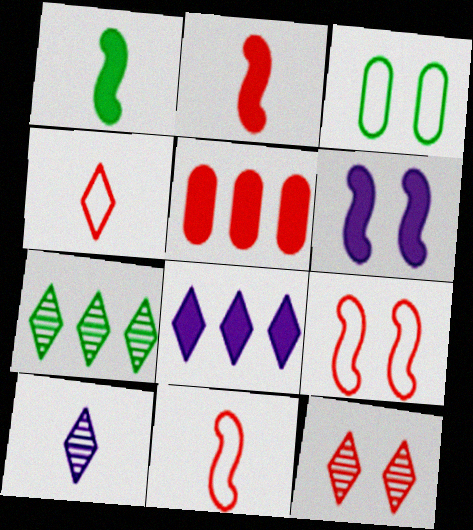[[1, 3, 7], 
[3, 6, 12], 
[5, 11, 12], 
[7, 10, 12]]